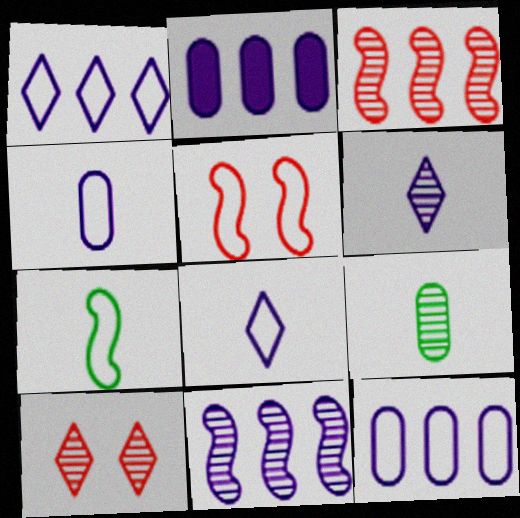[[1, 2, 11], 
[2, 7, 10], 
[9, 10, 11]]